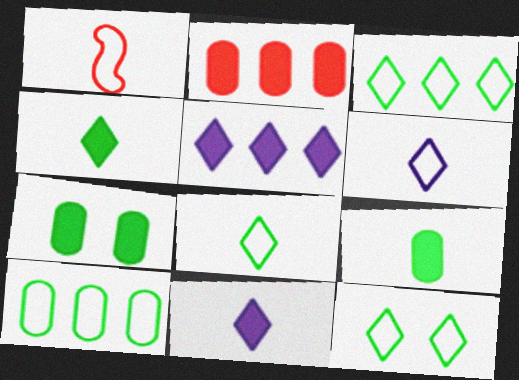[[3, 8, 12]]